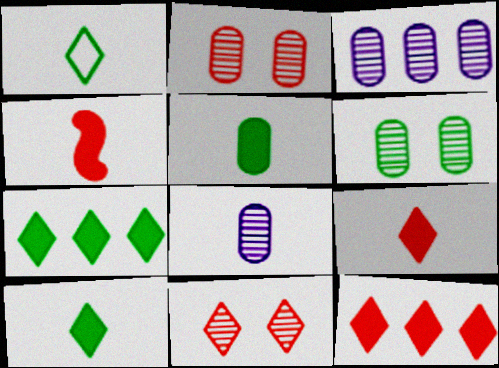[[1, 4, 8]]